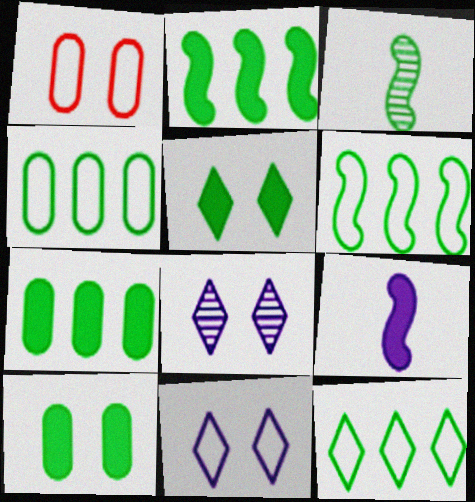[[3, 4, 5], 
[3, 10, 12], 
[4, 6, 12]]